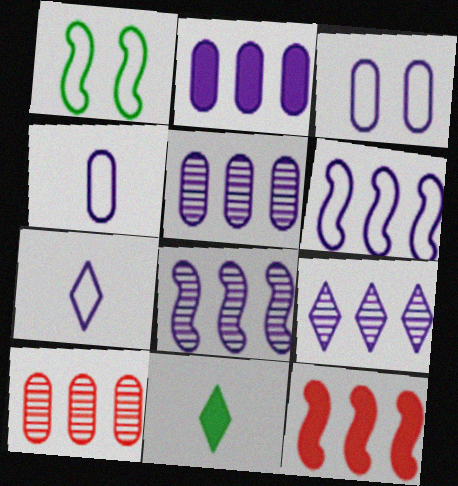[[2, 6, 9], 
[3, 6, 7], 
[5, 8, 9]]